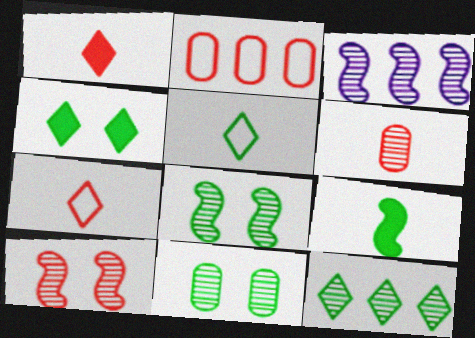[[1, 2, 10], 
[4, 5, 12]]